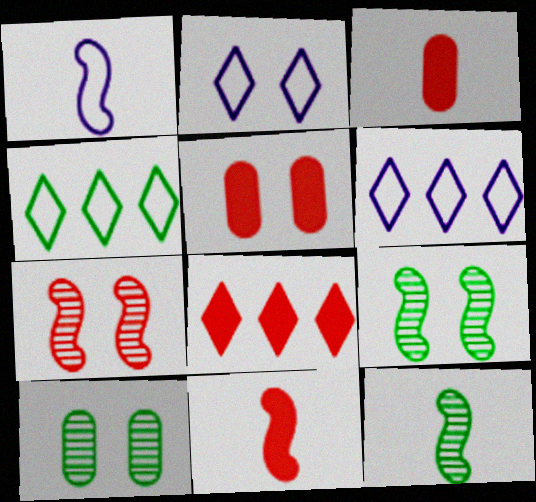[[1, 8, 10], 
[1, 11, 12], 
[2, 5, 9], 
[3, 6, 9], 
[5, 6, 12], 
[5, 8, 11], 
[6, 10, 11]]